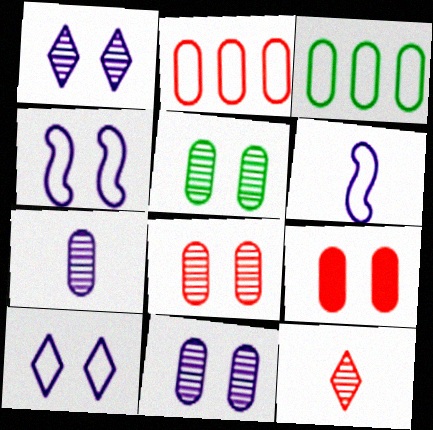[[3, 7, 9], 
[5, 8, 11]]